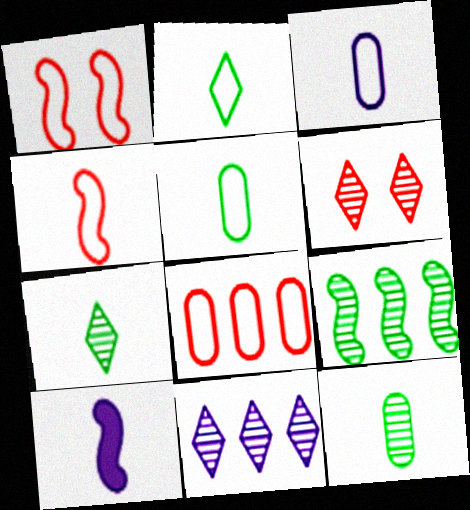[[1, 9, 10], 
[2, 3, 4], 
[6, 7, 11]]